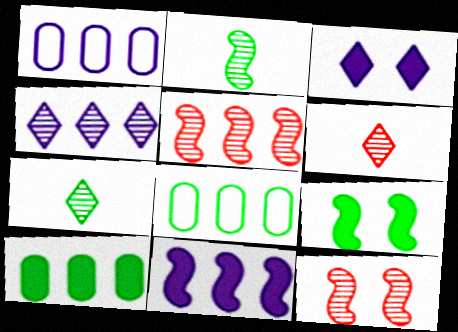[[1, 4, 11], 
[1, 6, 9], 
[7, 8, 9]]